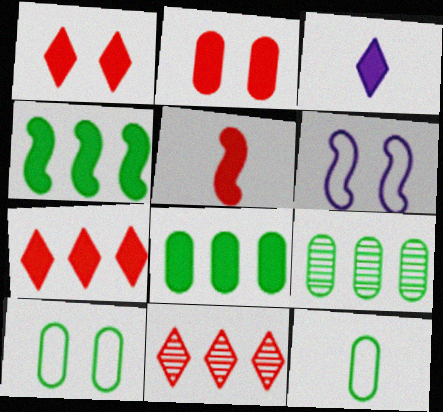[[2, 3, 4], 
[2, 5, 7]]